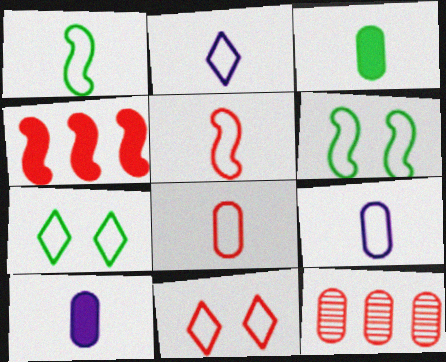[[1, 2, 8]]